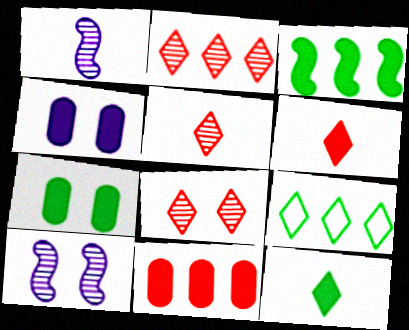[[2, 5, 8], 
[3, 4, 6], 
[3, 7, 12]]